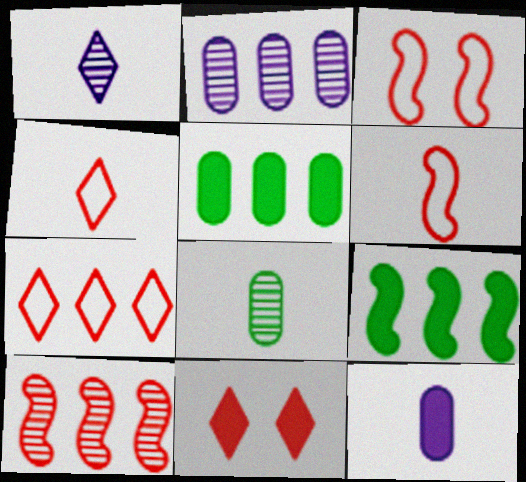[[1, 3, 5], 
[2, 7, 9], 
[9, 11, 12]]